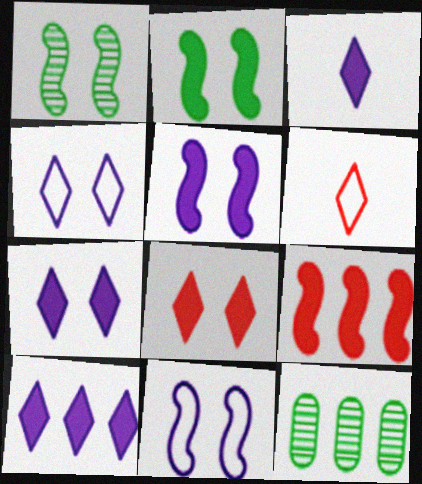[[3, 7, 10], 
[5, 6, 12]]